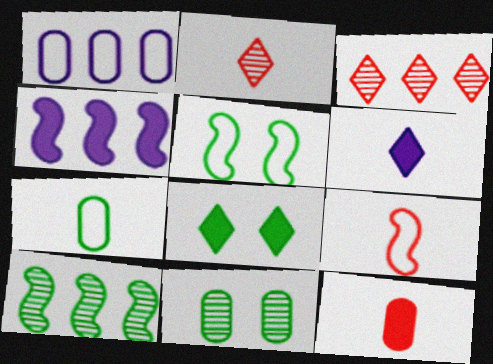[[1, 11, 12], 
[2, 9, 12], 
[4, 8, 12], 
[5, 8, 11], 
[7, 8, 10]]